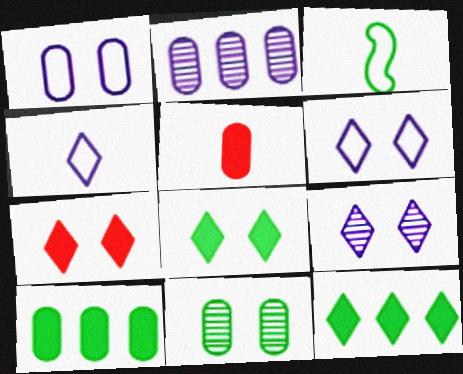[[2, 3, 7], 
[3, 11, 12]]